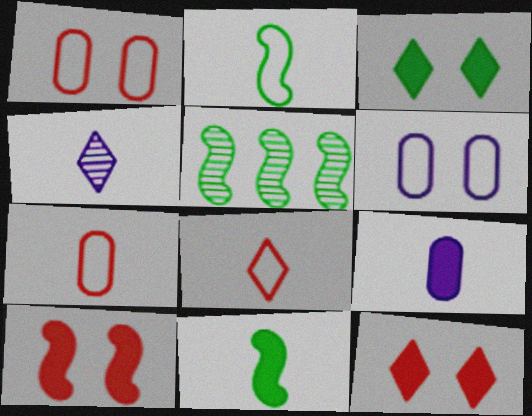[[4, 7, 11]]